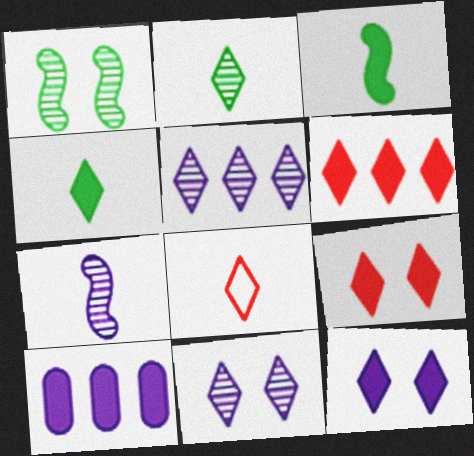[[1, 8, 10], 
[3, 9, 10], 
[4, 6, 12]]